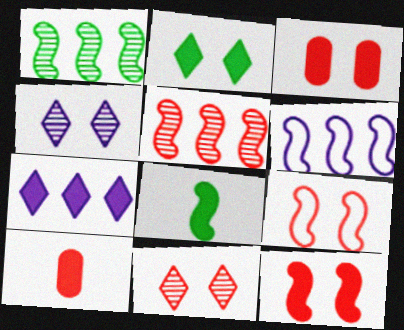[[3, 7, 8], 
[3, 9, 11]]